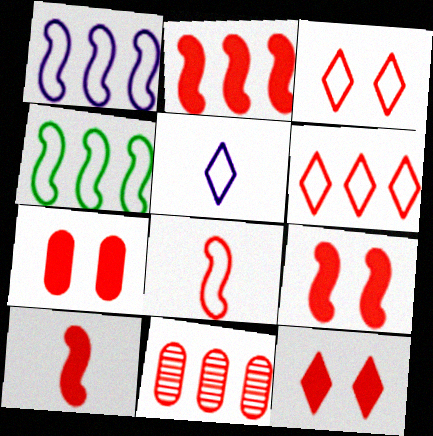[[2, 6, 11], 
[2, 9, 10], 
[3, 10, 11], 
[7, 9, 12], 
[8, 11, 12]]